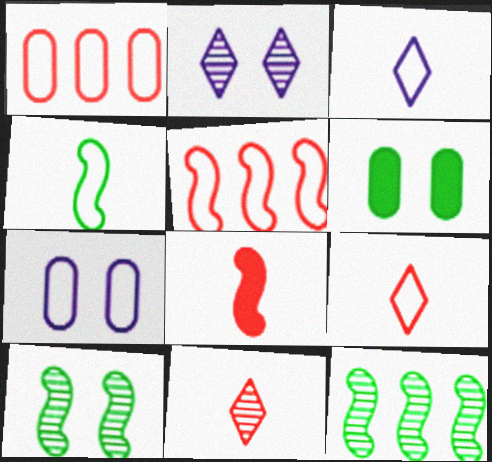[]